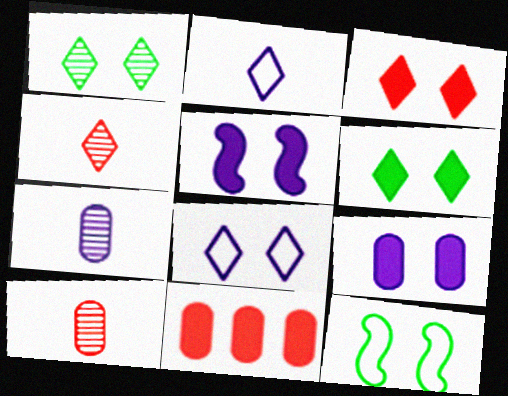[[1, 3, 8]]